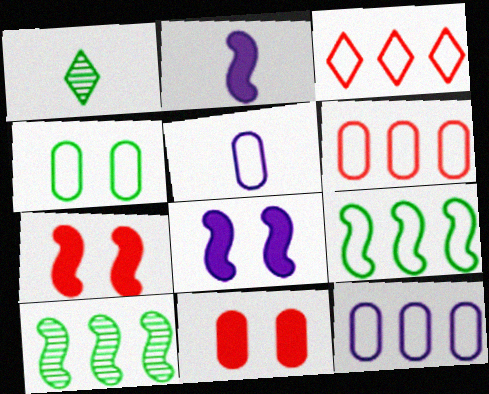[[1, 6, 8], 
[1, 7, 12], 
[3, 9, 12], 
[4, 5, 6]]